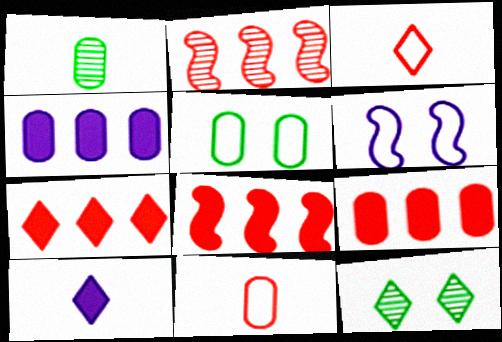[[1, 6, 7], 
[2, 5, 10], 
[7, 8, 9]]